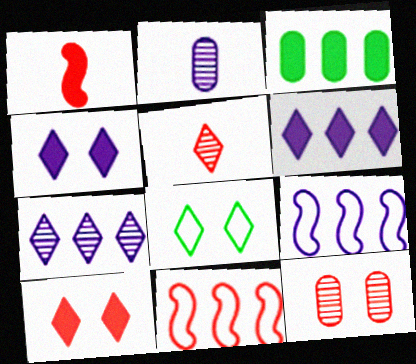[[1, 3, 4], 
[2, 4, 9], 
[3, 7, 11], 
[5, 6, 8]]